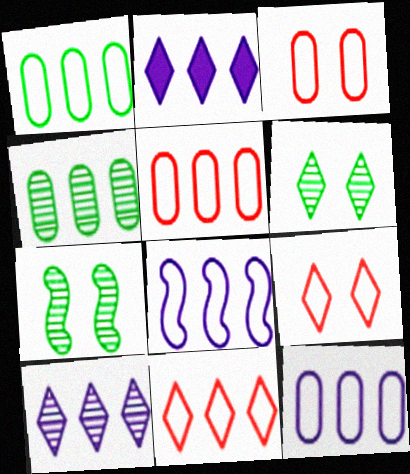[[1, 5, 12], 
[1, 8, 11]]